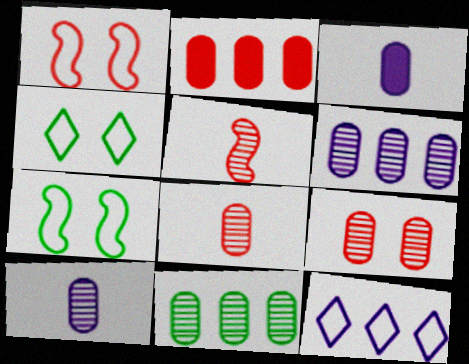[[9, 10, 11]]